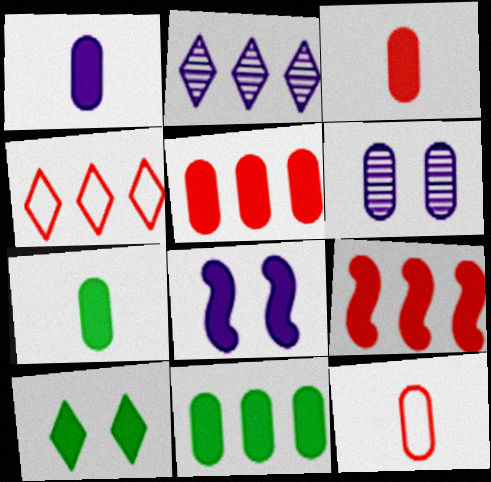[[1, 3, 7], 
[1, 9, 10], 
[6, 11, 12]]